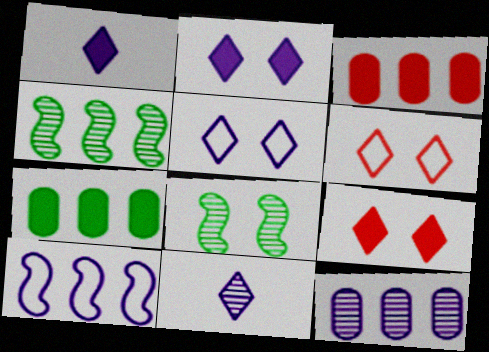[]